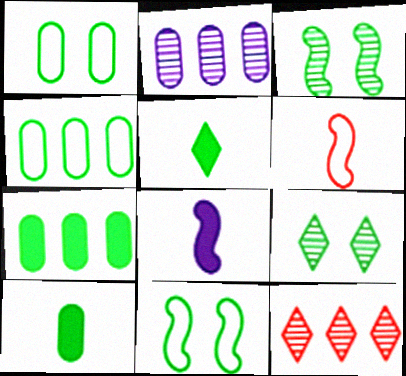[[1, 8, 12], 
[3, 4, 5]]